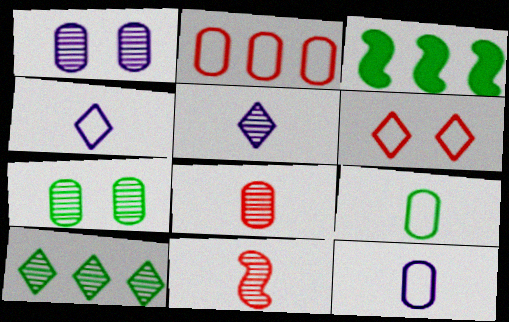[[1, 10, 11]]